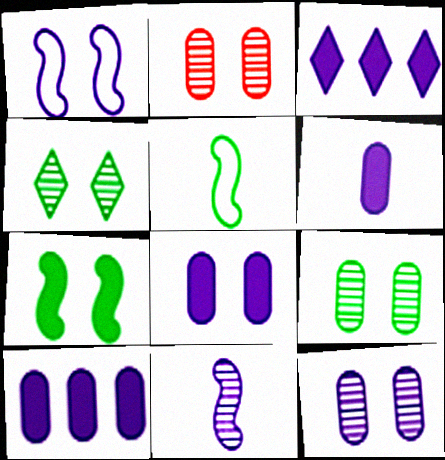[[2, 3, 5], 
[2, 9, 12], 
[6, 8, 10]]